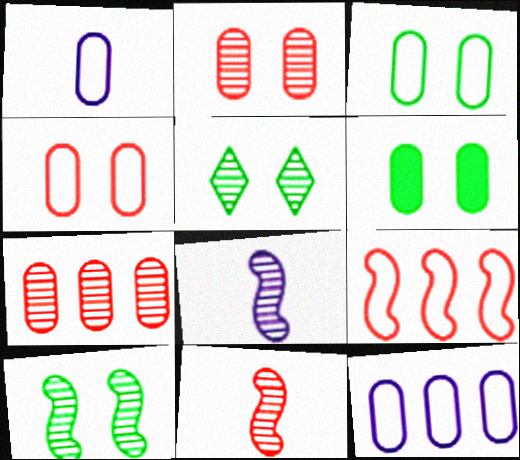[[1, 6, 7], 
[5, 7, 8]]